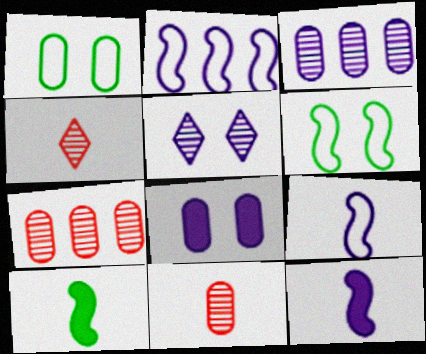[]